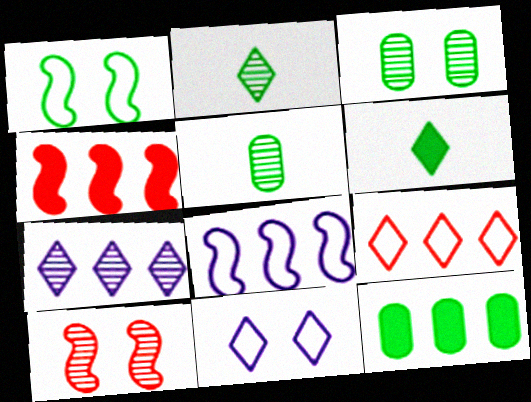[[1, 2, 12], 
[4, 5, 11], 
[5, 7, 10]]